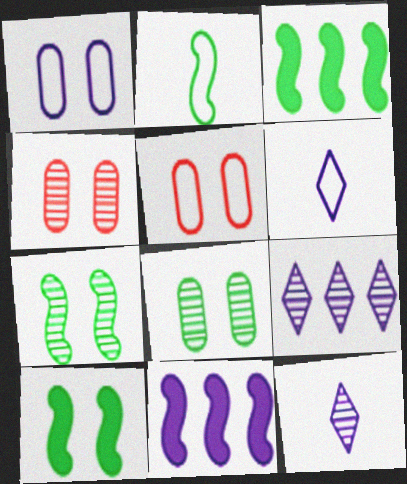[[1, 11, 12], 
[2, 3, 7], 
[3, 4, 6], 
[3, 5, 12]]